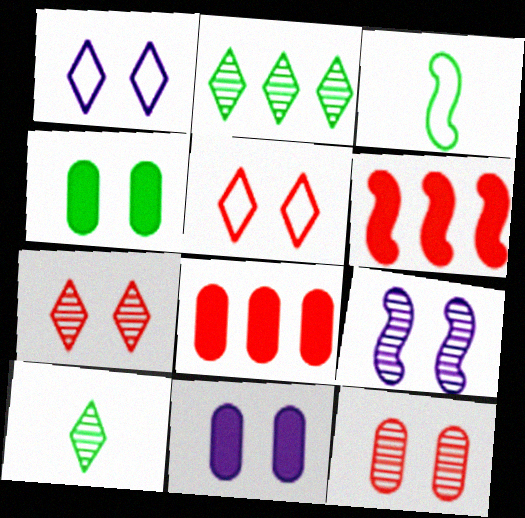[[1, 9, 11], 
[2, 3, 4], 
[3, 6, 9], 
[4, 5, 9]]